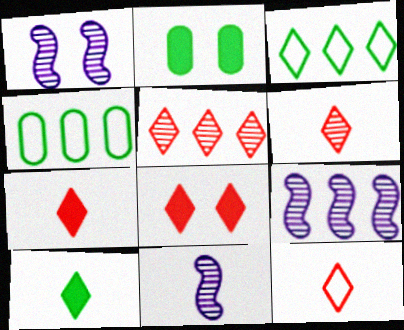[[1, 4, 7], 
[1, 9, 11], 
[2, 9, 12], 
[4, 8, 11], 
[5, 8, 12], 
[6, 7, 12]]